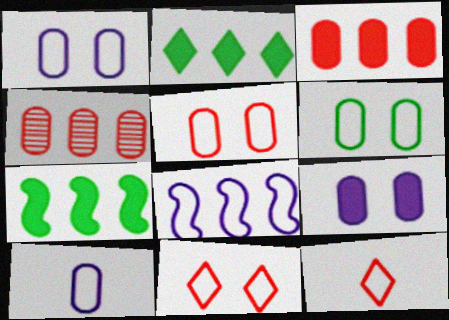[[1, 5, 6], 
[2, 4, 8], 
[6, 8, 12]]